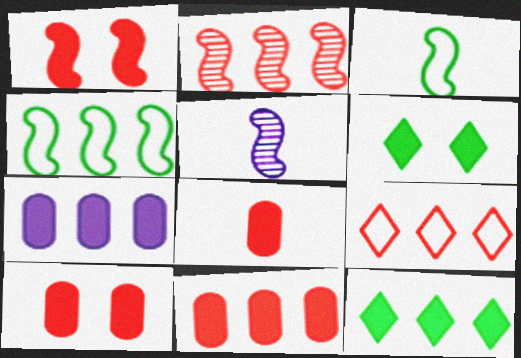[[1, 4, 5], 
[2, 9, 11], 
[8, 10, 11]]